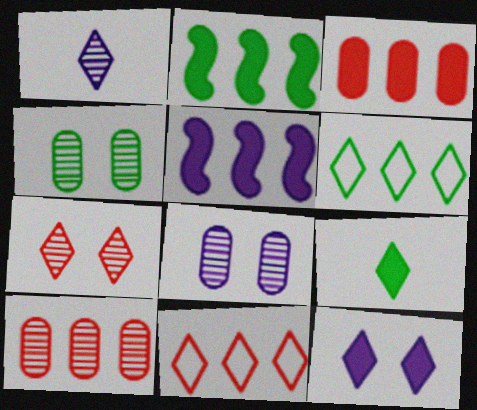[[5, 6, 10]]